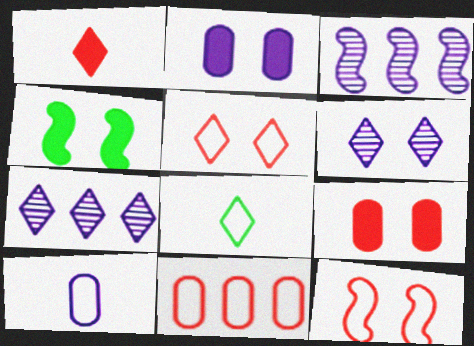[[3, 8, 9]]